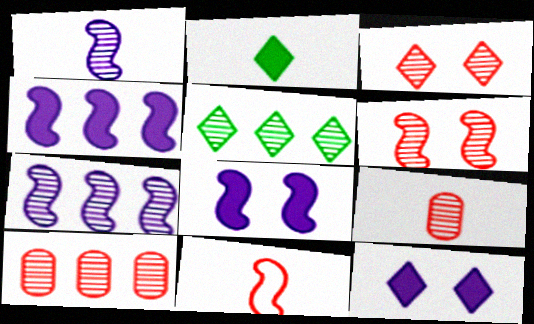[[5, 7, 10]]